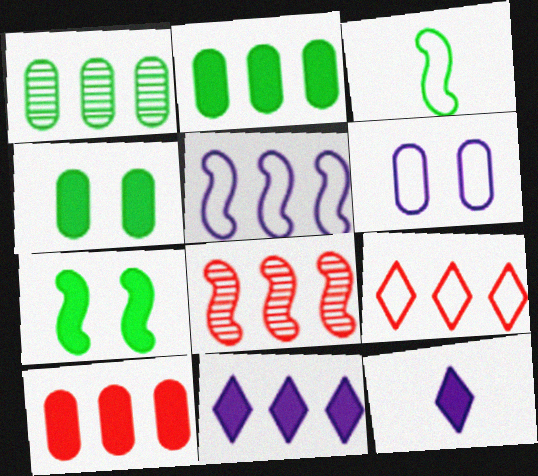[[3, 6, 9], 
[7, 10, 12], 
[8, 9, 10]]